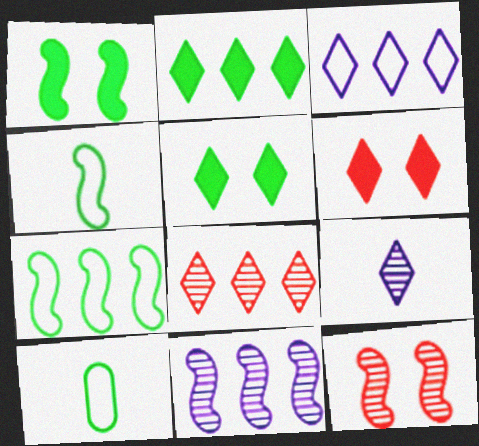[[2, 3, 8], 
[6, 10, 11]]